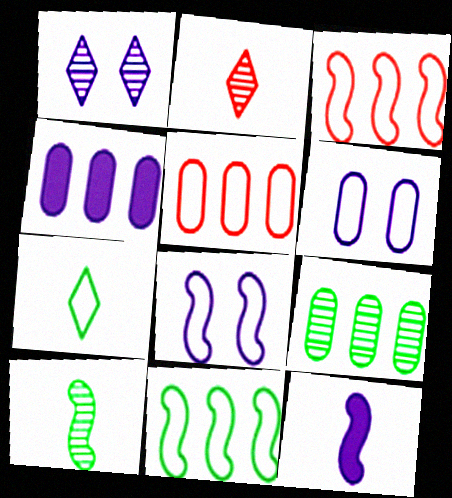[[3, 6, 7], 
[4, 5, 9], 
[5, 7, 8]]